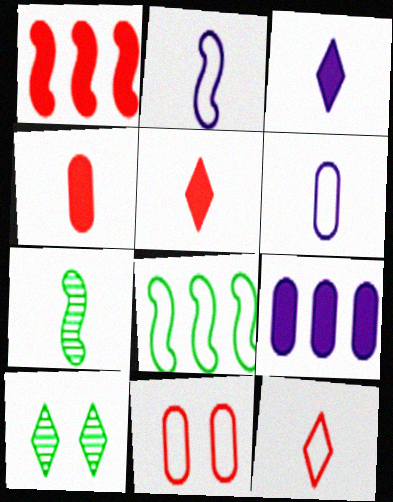[[1, 6, 10], 
[5, 6, 7]]